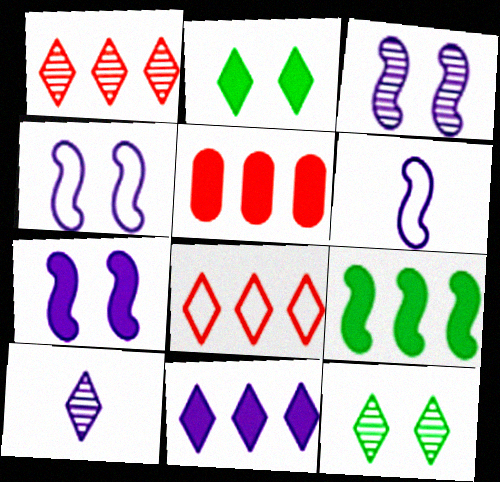[[1, 10, 12], 
[2, 8, 10], 
[3, 4, 7], 
[5, 6, 12], 
[5, 9, 11]]